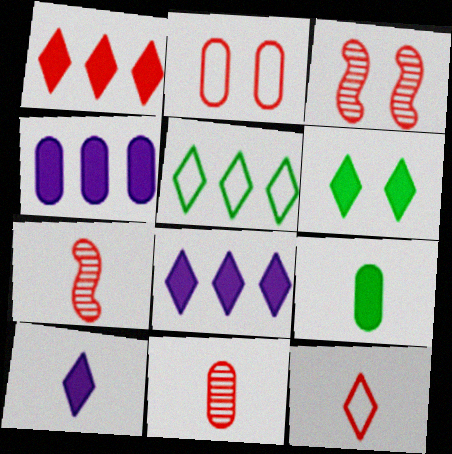[[1, 2, 7], 
[1, 6, 10]]